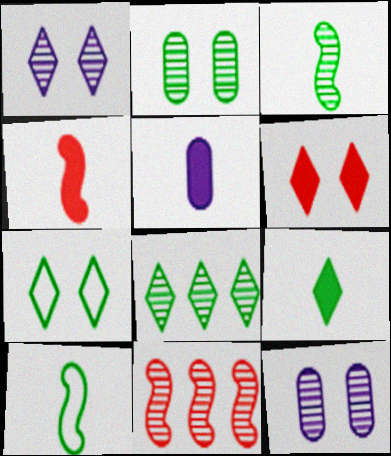[[1, 6, 7], 
[2, 3, 8], 
[4, 5, 9], 
[5, 7, 11], 
[7, 8, 9]]